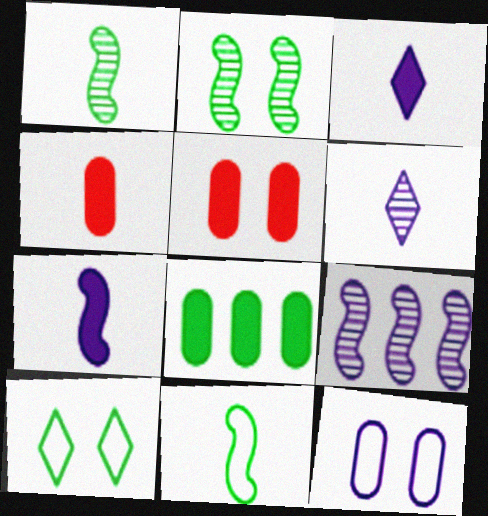[[1, 8, 10], 
[3, 9, 12], 
[4, 6, 11], 
[4, 9, 10]]